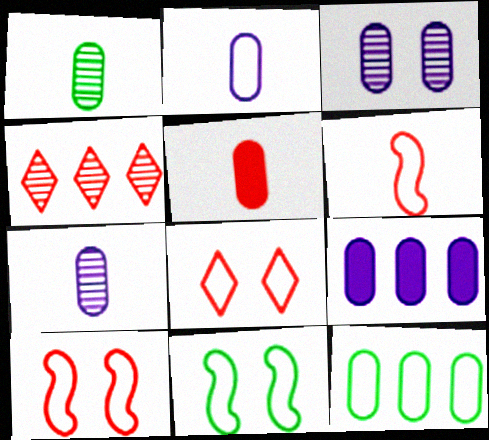[[1, 2, 5], 
[2, 3, 9], 
[3, 5, 12], 
[4, 5, 10]]